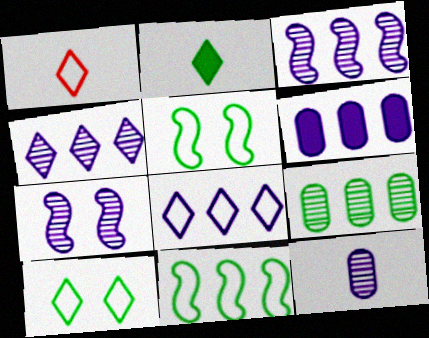[[1, 8, 10], 
[2, 5, 9], 
[3, 6, 8], 
[4, 7, 12]]